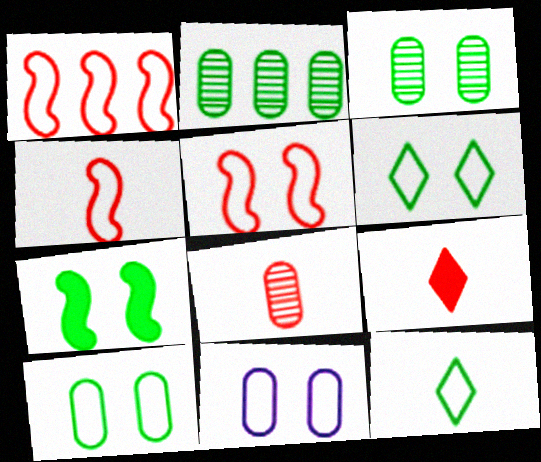[[1, 4, 5], 
[1, 11, 12], 
[2, 7, 12], 
[3, 6, 7], 
[4, 8, 9], 
[5, 6, 11]]